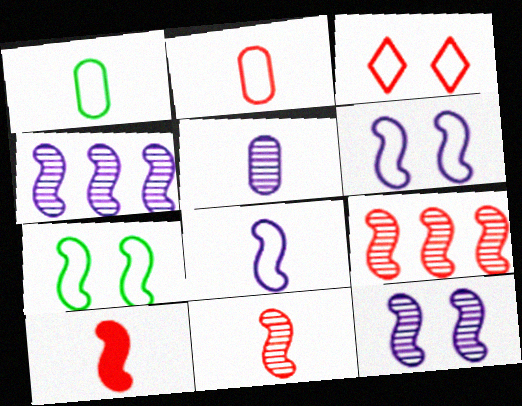[[4, 7, 10]]